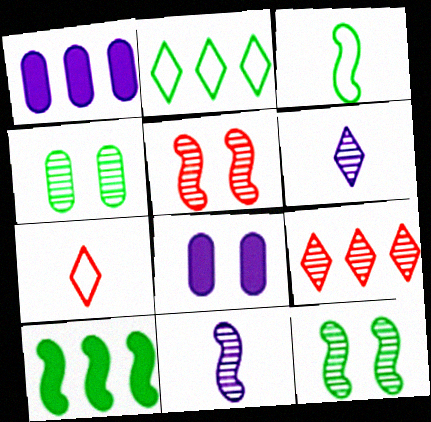[[1, 7, 12], 
[3, 8, 9], 
[3, 10, 12], 
[4, 9, 11]]